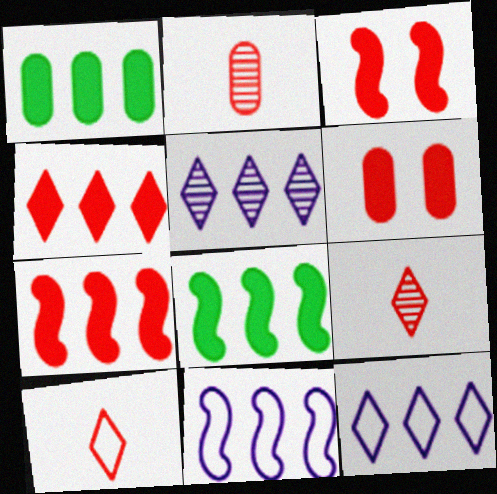[]